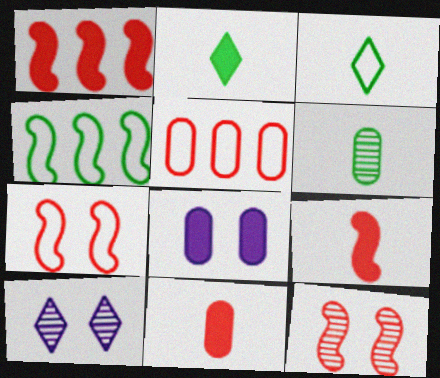[[1, 2, 8], 
[4, 10, 11], 
[5, 6, 8]]